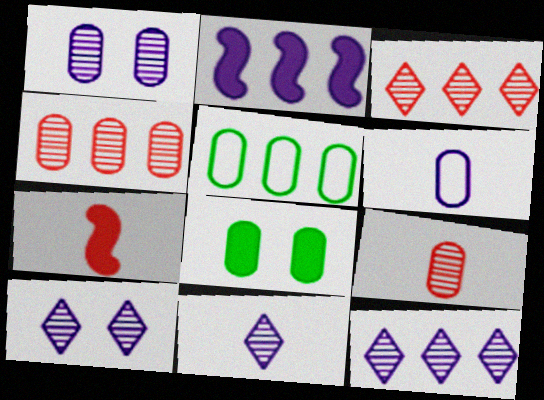[[2, 3, 5], 
[2, 6, 10], 
[4, 6, 8], 
[5, 7, 10], 
[10, 11, 12]]